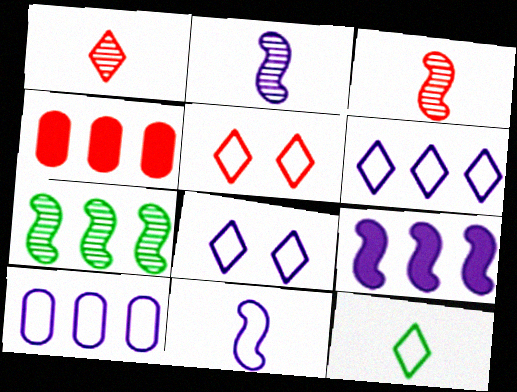[[3, 4, 5], 
[4, 6, 7], 
[5, 6, 12], 
[8, 10, 11]]